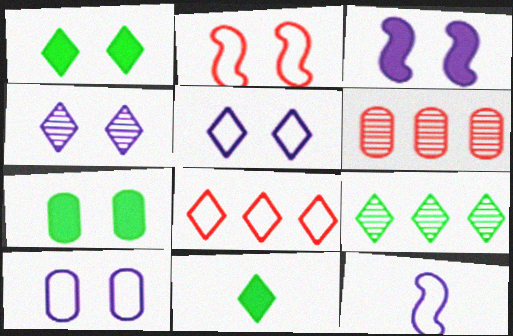[[1, 6, 12], 
[2, 4, 7], 
[3, 4, 10], 
[4, 8, 11]]